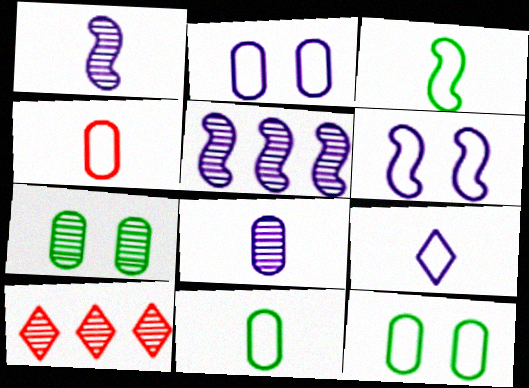[[1, 7, 10], 
[3, 4, 9]]